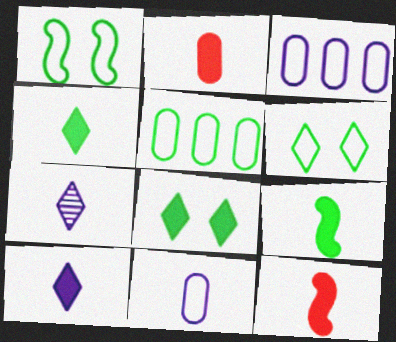[[2, 9, 10]]